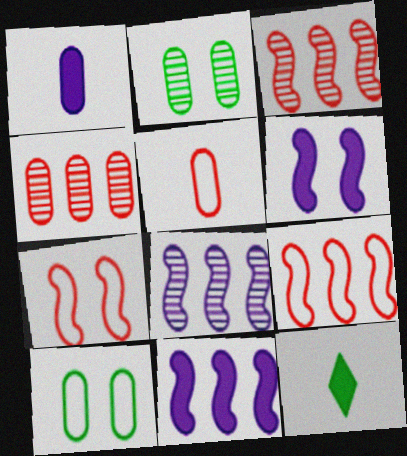[[1, 4, 10]]